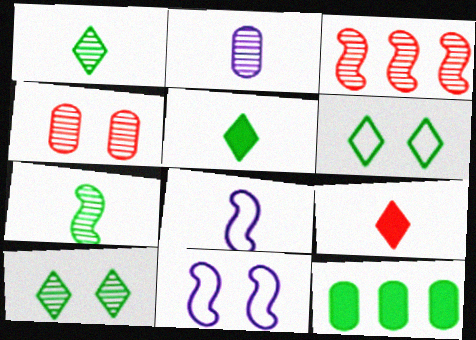[[2, 3, 10], 
[6, 7, 12]]